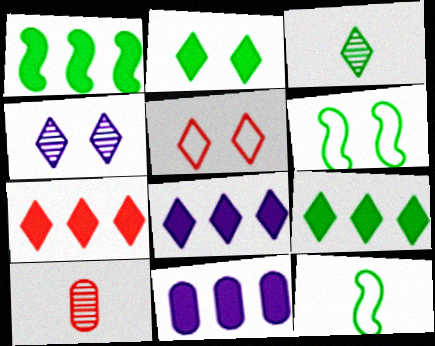[[1, 7, 11], 
[2, 4, 5], 
[3, 5, 8], 
[6, 8, 10], 
[7, 8, 9]]